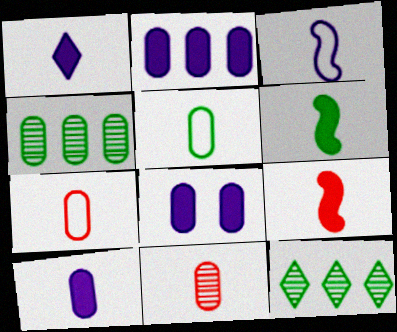[[2, 8, 10], 
[4, 7, 8], 
[5, 10, 11]]